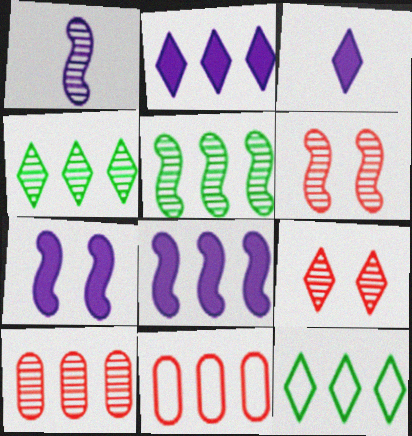[[1, 5, 6], 
[2, 5, 11], 
[3, 9, 12], 
[4, 8, 11], 
[8, 10, 12]]